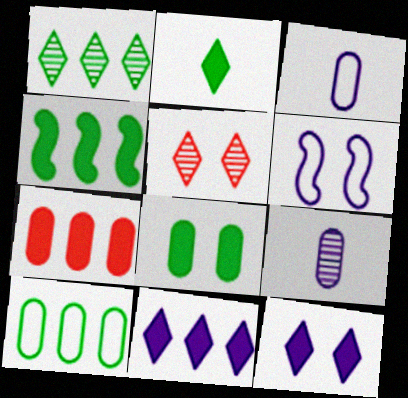[[1, 4, 10], 
[2, 4, 8], 
[3, 4, 5], 
[4, 7, 11], 
[5, 6, 8], 
[6, 9, 11]]